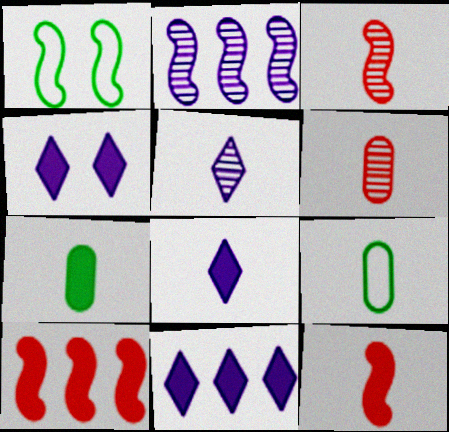[[1, 2, 12], 
[1, 6, 11], 
[3, 8, 9], 
[4, 7, 10], 
[4, 8, 11], 
[5, 9, 12], 
[7, 8, 12]]